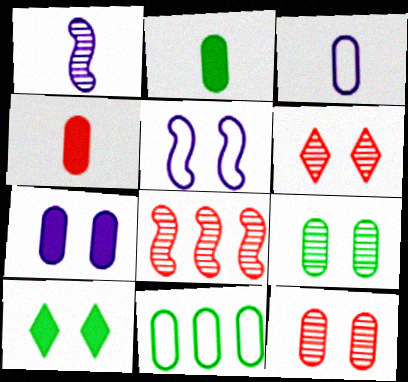[[2, 9, 11], 
[3, 8, 10], 
[5, 10, 12]]